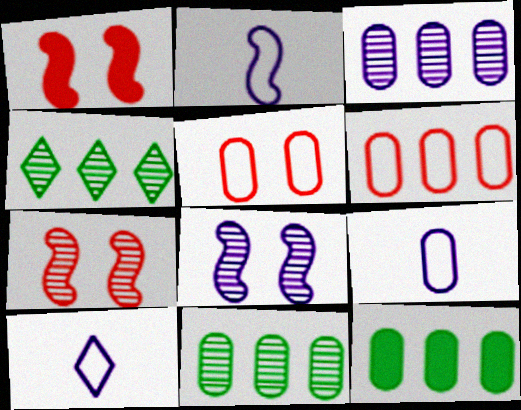[[1, 4, 9], 
[1, 10, 11], 
[2, 9, 10], 
[3, 6, 12], 
[7, 10, 12]]